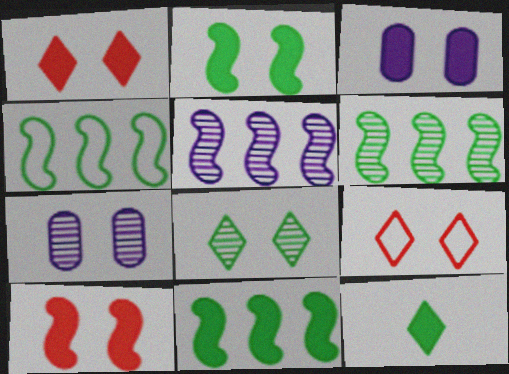[[1, 2, 3], 
[2, 7, 9], 
[4, 6, 11]]